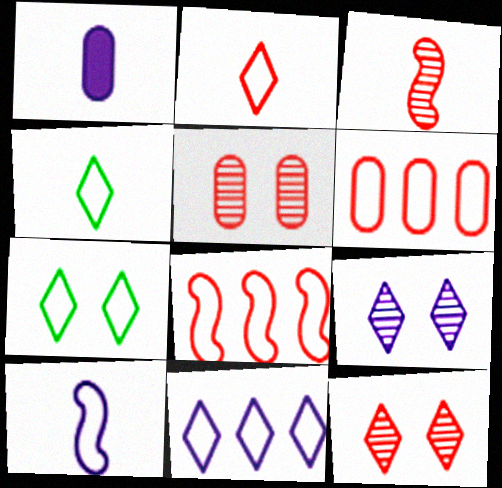[[1, 3, 4], 
[2, 7, 11], 
[6, 7, 10]]